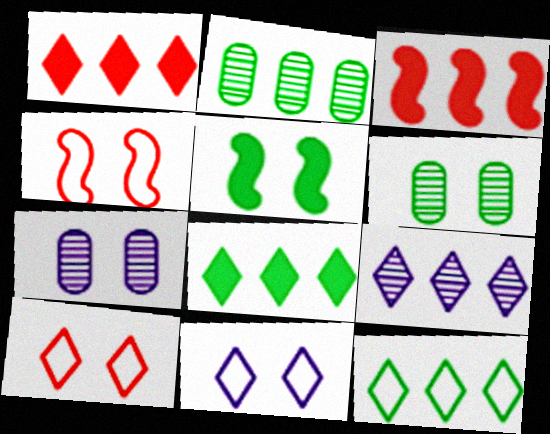[[1, 9, 12], 
[5, 7, 10]]